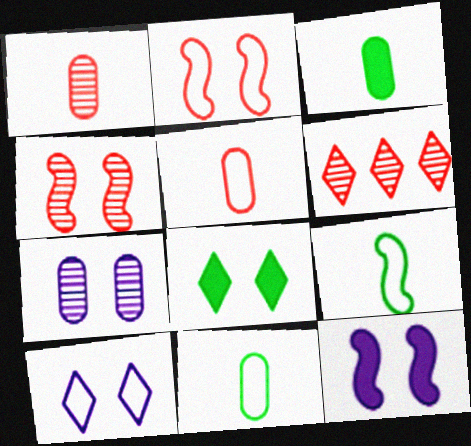[[1, 4, 6], 
[2, 7, 8], 
[6, 11, 12], 
[7, 10, 12]]